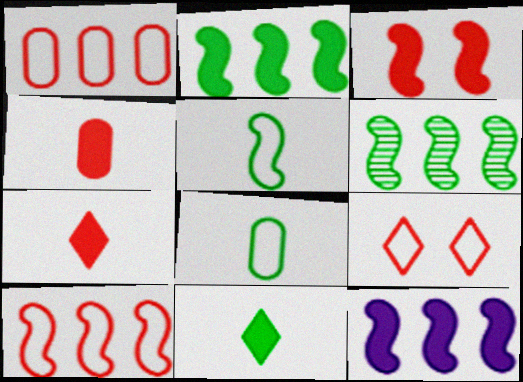[[6, 10, 12]]